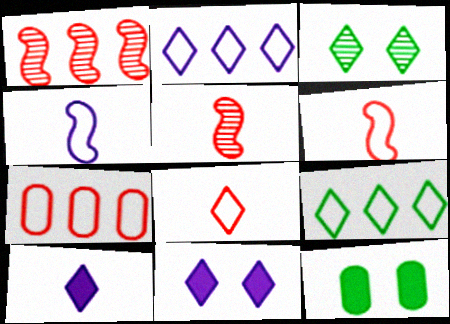[[2, 5, 12]]